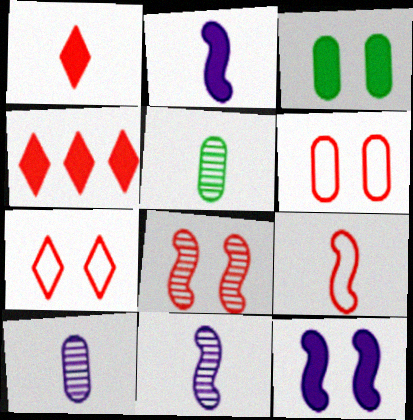[[2, 3, 4]]